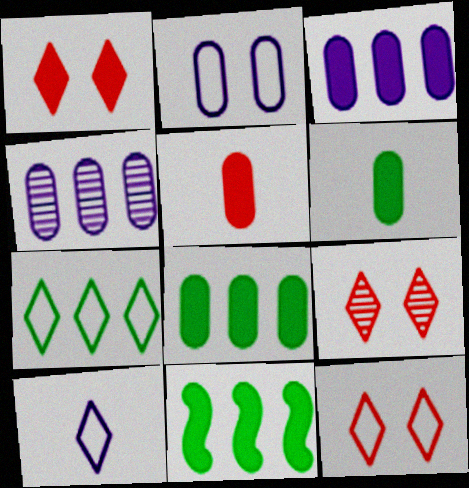[[1, 9, 12], 
[7, 10, 12]]